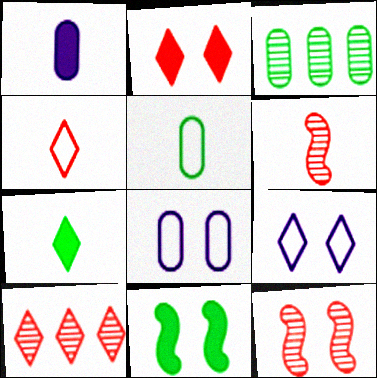[[2, 4, 10], 
[7, 9, 10]]